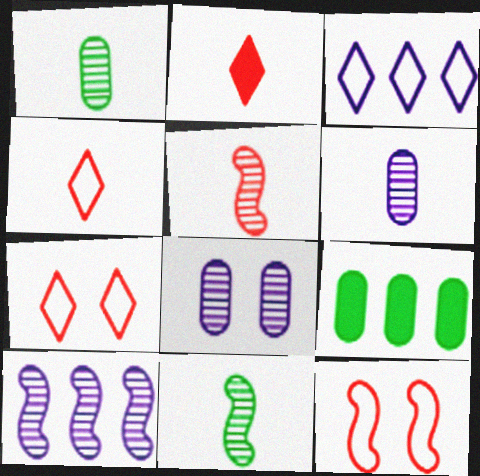[]